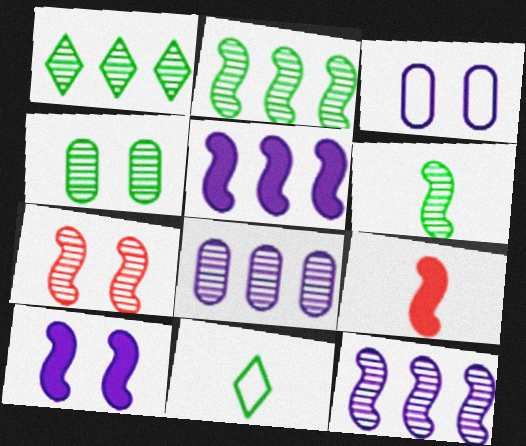[[1, 3, 9], 
[1, 4, 6], 
[6, 7, 12]]